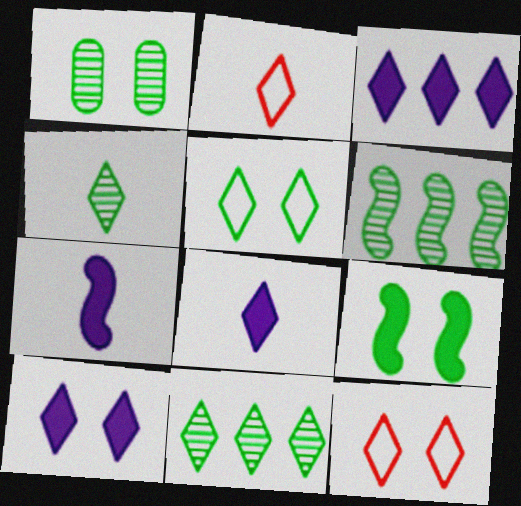[[1, 4, 6], 
[1, 5, 9], 
[2, 4, 8], 
[2, 10, 11], 
[3, 4, 12], 
[3, 8, 10], 
[8, 11, 12]]